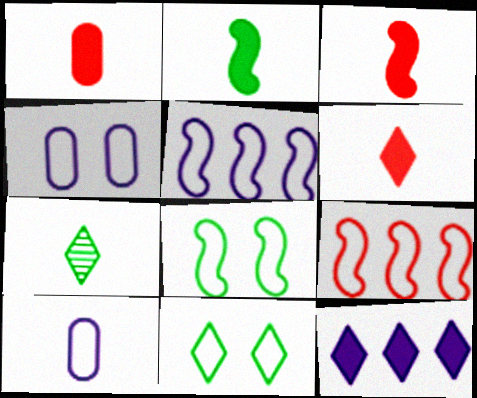[[1, 3, 6], 
[3, 7, 10], 
[9, 10, 11]]